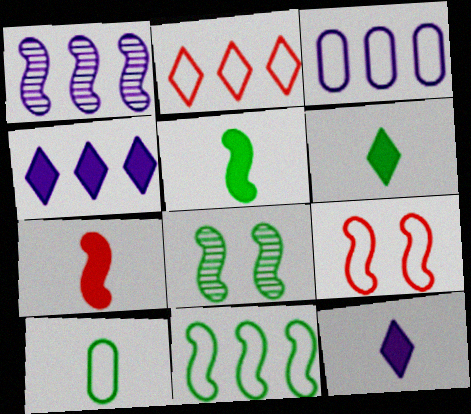[[1, 3, 4], 
[1, 5, 9], 
[2, 3, 11], 
[5, 8, 11]]